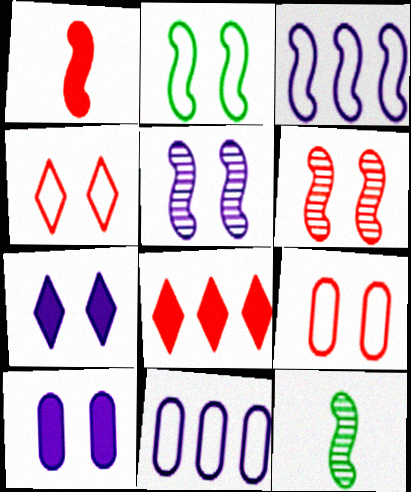[]